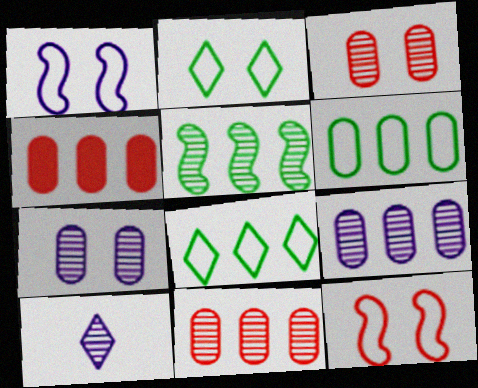[[3, 5, 10], 
[4, 6, 9]]